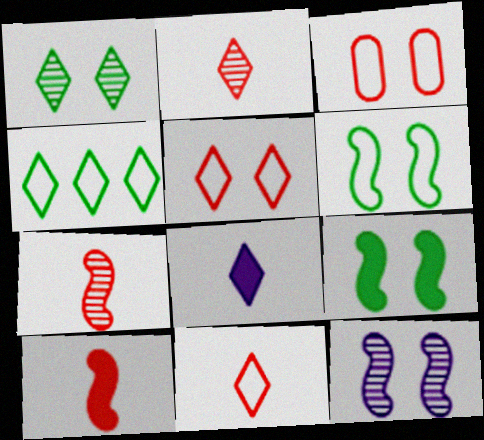[]